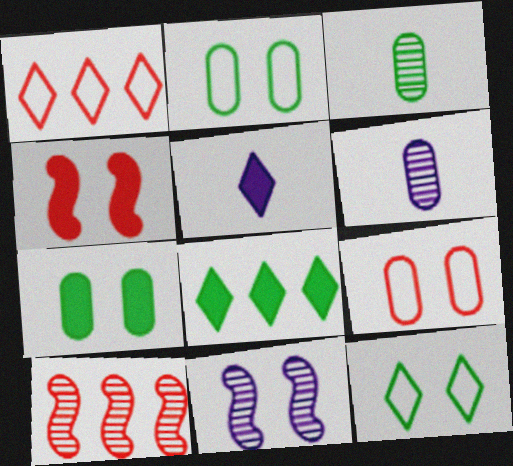[[2, 5, 10]]